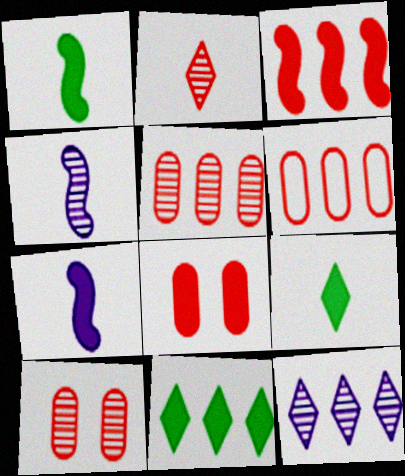[[7, 8, 11]]